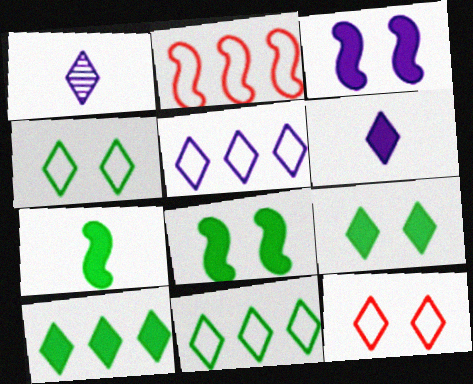[[1, 10, 12]]